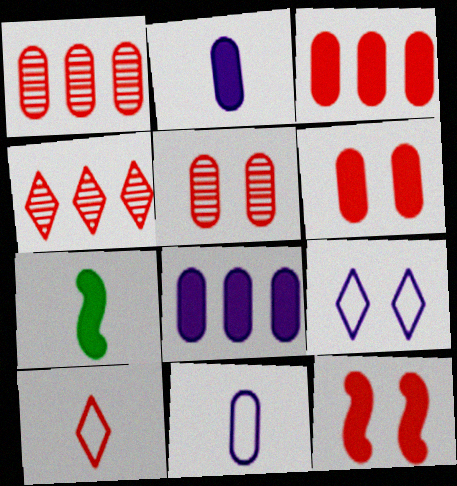[[1, 7, 9], 
[1, 10, 12]]